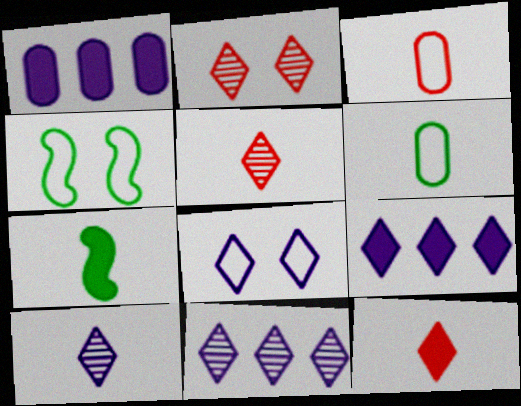[[1, 4, 5], 
[3, 7, 10], 
[8, 9, 10]]